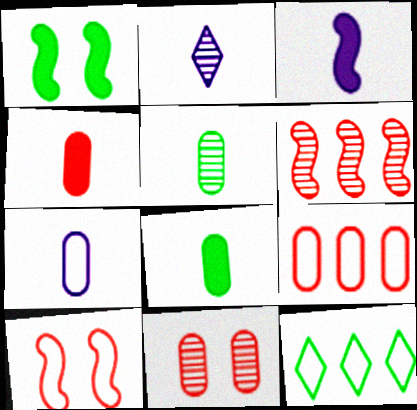[[1, 2, 9], 
[1, 5, 12], 
[2, 3, 7], 
[3, 11, 12], 
[4, 5, 7], 
[4, 9, 11], 
[7, 10, 12]]